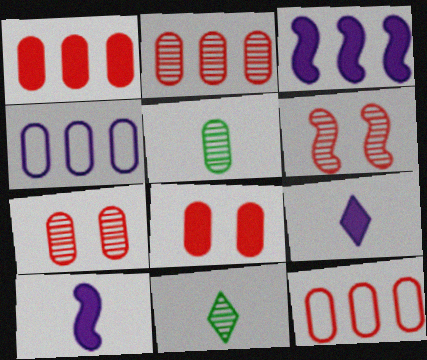[[1, 2, 12], 
[4, 5, 8]]